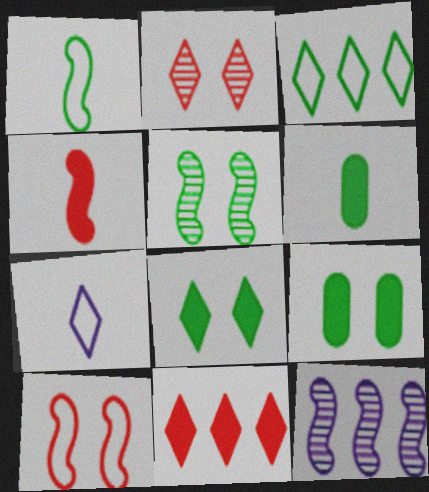[[3, 5, 6]]